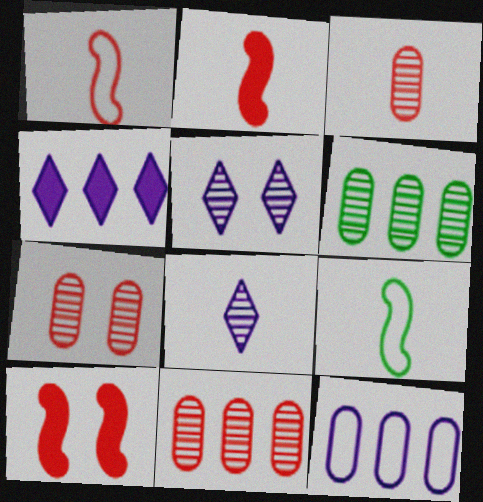[[3, 7, 11], 
[4, 7, 9]]